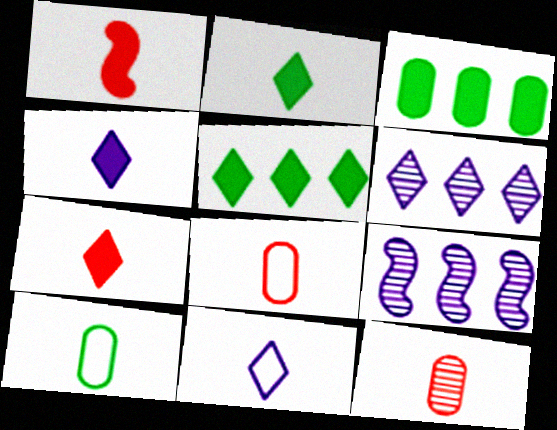[[2, 4, 7]]